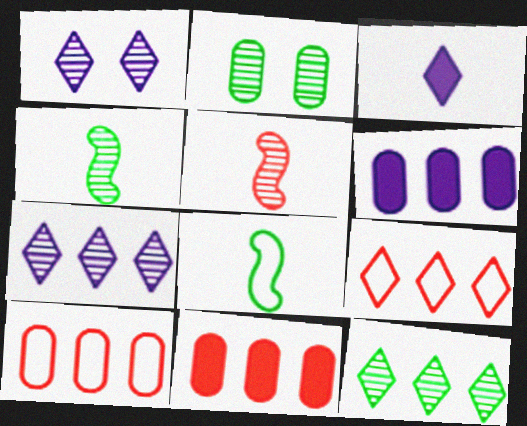[[1, 8, 11], 
[2, 4, 12], 
[2, 5, 7]]